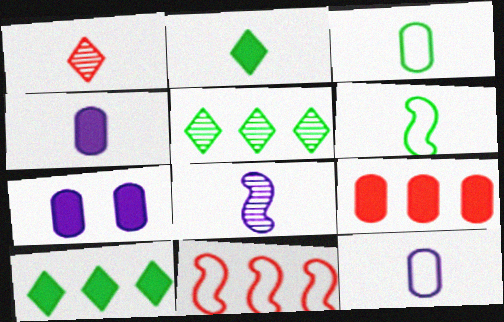[[1, 4, 6]]